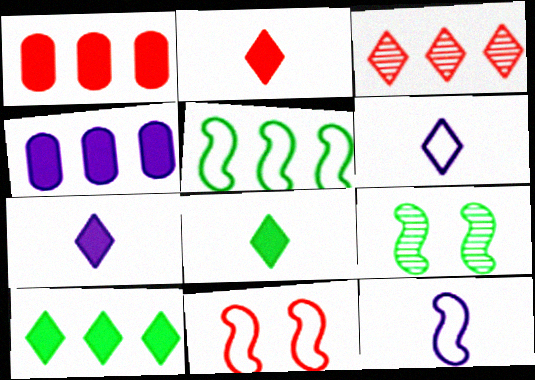[[1, 6, 9], 
[2, 7, 8], 
[3, 4, 5], 
[5, 11, 12]]